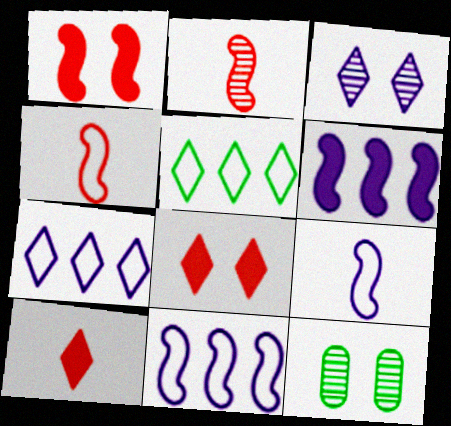[[3, 5, 10], 
[10, 11, 12]]